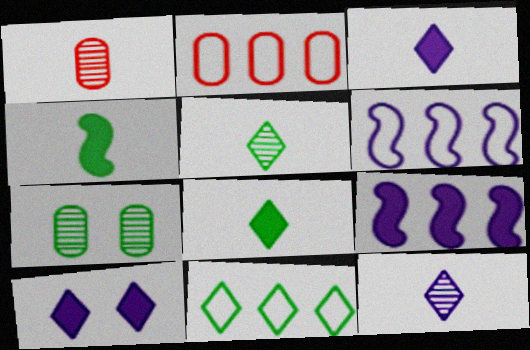[[2, 6, 11], 
[4, 7, 11]]